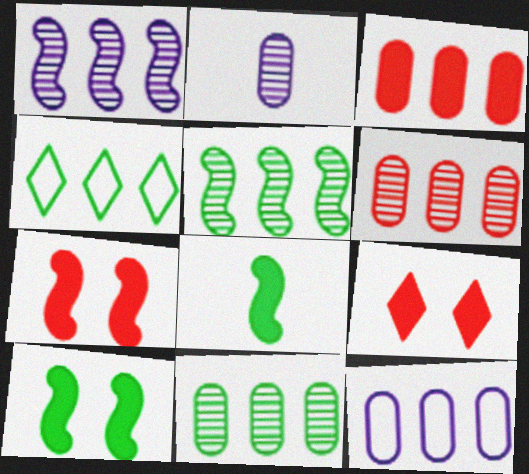[[1, 3, 4], 
[2, 4, 7], 
[3, 11, 12]]